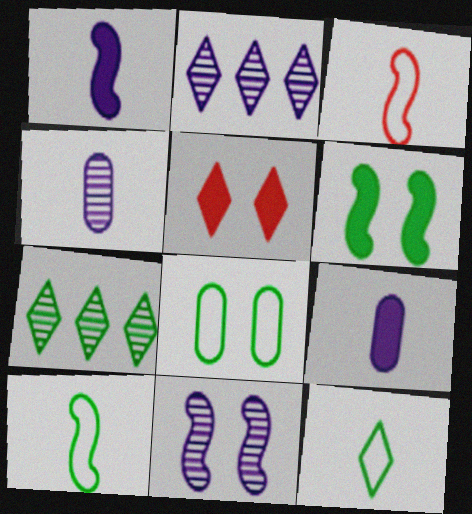[[2, 4, 11], 
[2, 5, 12], 
[5, 8, 11]]